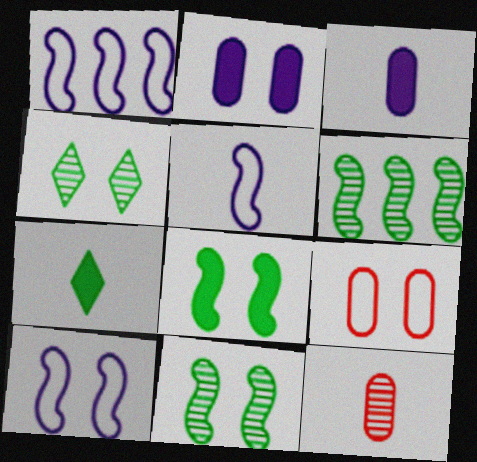[[1, 5, 10], 
[5, 7, 12]]